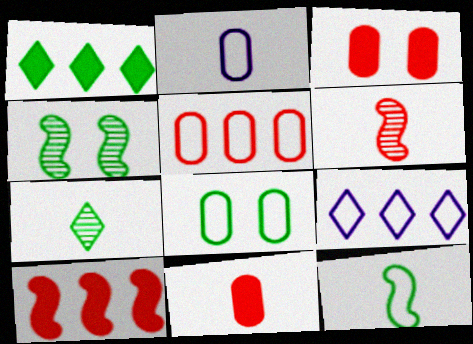[[2, 5, 8], 
[4, 9, 11]]